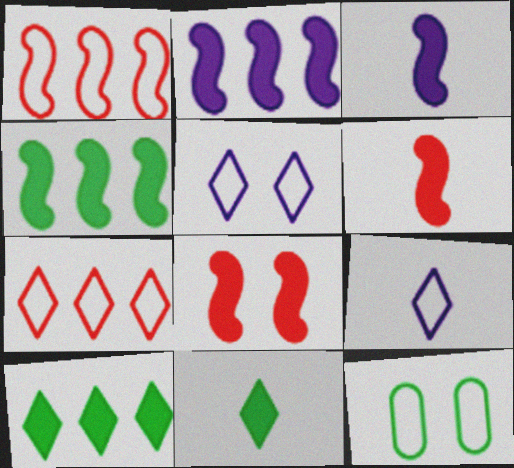[[1, 9, 12], 
[3, 4, 8]]